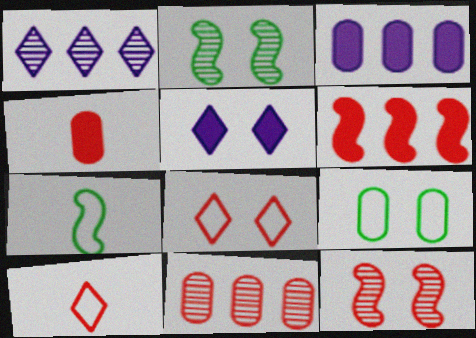[[2, 3, 10], 
[5, 7, 11], 
[5, 9, 12]]